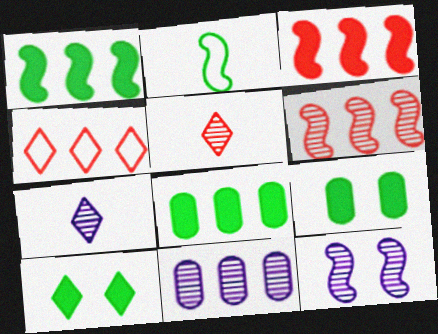[[1, 4, 11], 
[2, 3, 12], 
[4, 7, 10], 
[7, 11, 12]]